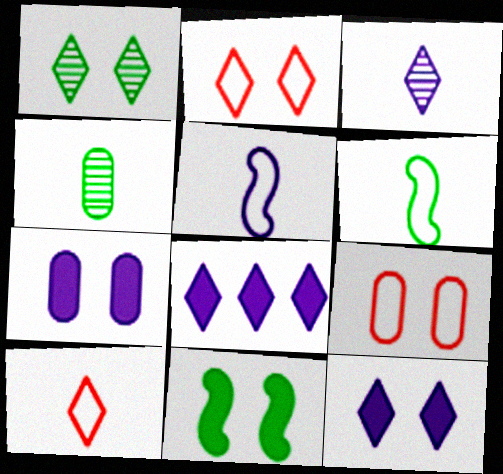[[1, 2, 12], 
[1, 8, 10]]